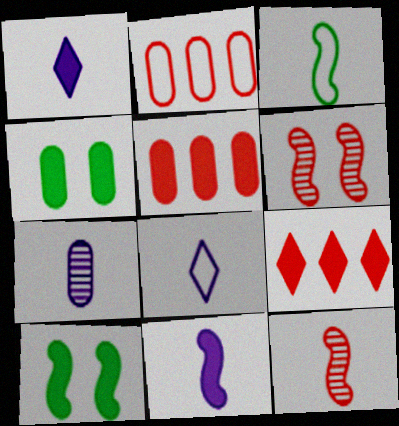[[1, 5, 10], 
[2, 4, 7], 
[3, 11, 12], 
[4, 9, 11], 
[7, 8, 11]]